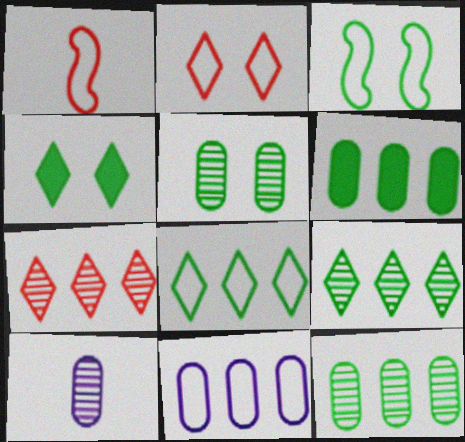[[3, 4, 5]]